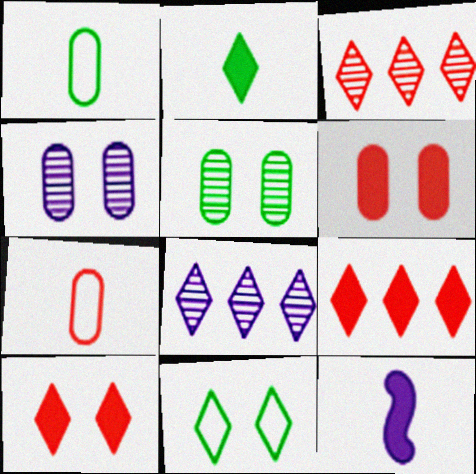[]